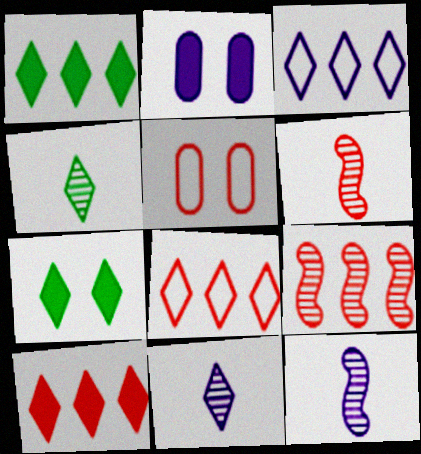[[1, 5, 12], 
[2, 3, 12], 
[5, 6, 10], 
[7, 8, 11]]